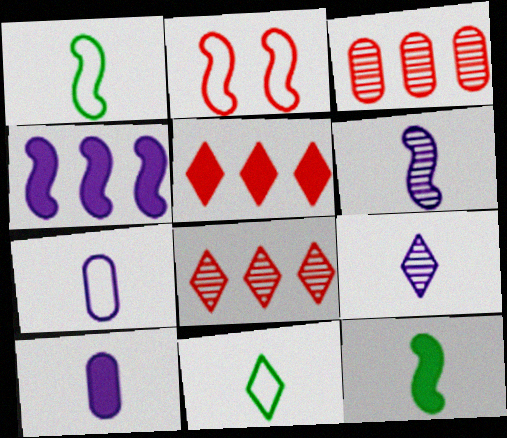[]